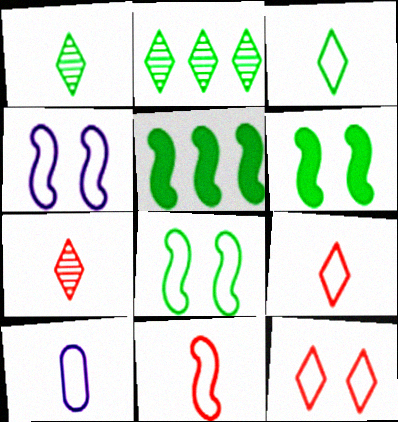[[3, 10, 11]]